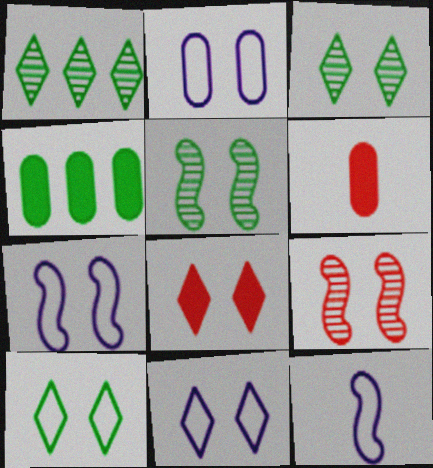[[1, 6, 7], 
[2, 5, 8], 
[2, 7, 11], 
[3, 8, 11]]